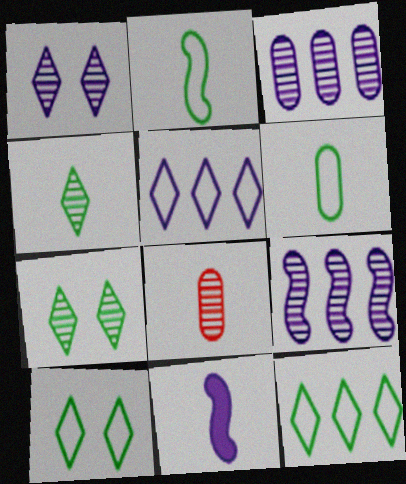[[7, 8, 9]]